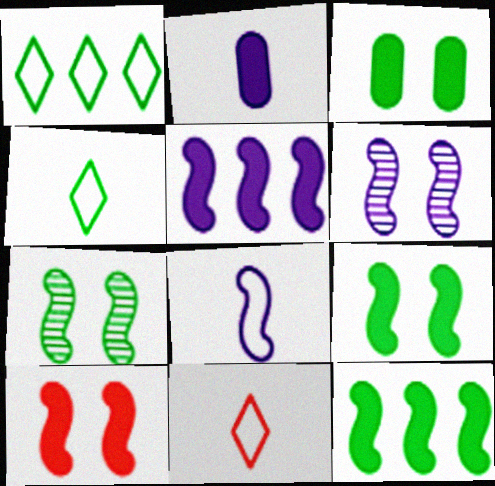[[5, 6, 8]]